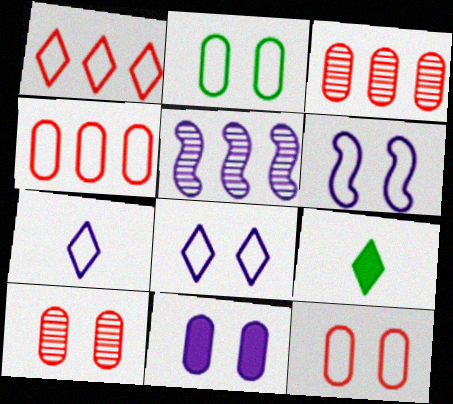[[2, 10, 11], 
[3, 6, 9], 
[5, 7, 11], 
[5, 9, 12]]